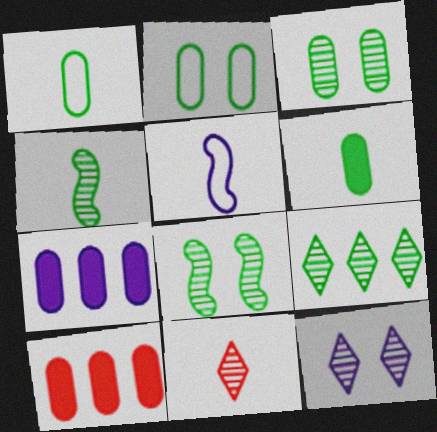[[3, 4, 9], 
[5, 6, 11], 
[5, 7, 12], 
[9, 11, 12]]